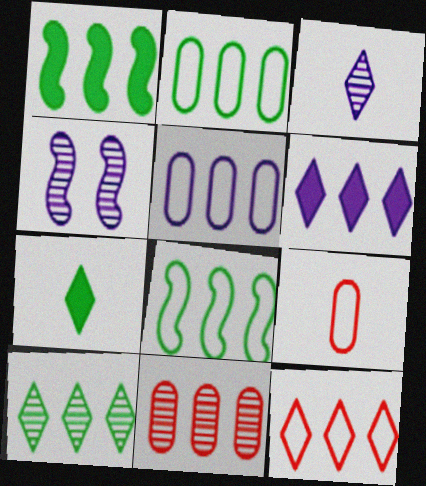[[1, 2, 10], 
[5, 8, 12], 
[6, 8, 11], 
[6, 10, 12]]